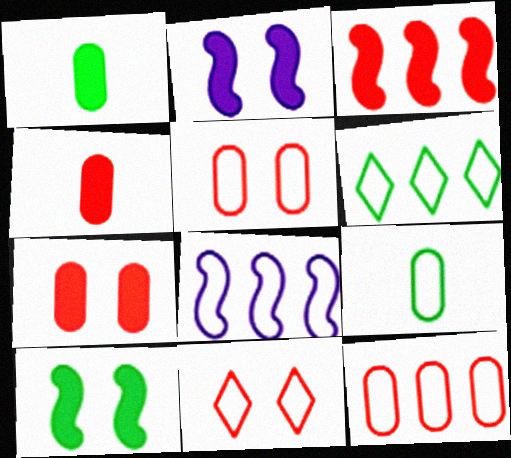[[6, 8, 12], 
[8, 9, 11]]